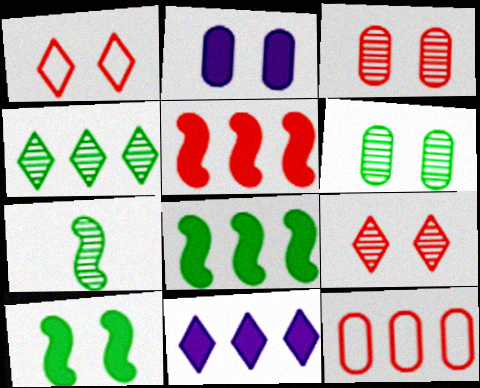[[4, 6, 7]]